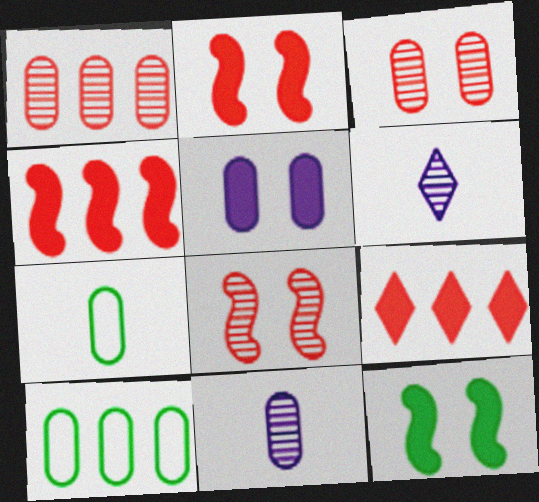[[1, 5, 7], 
[2, 6, 10]]